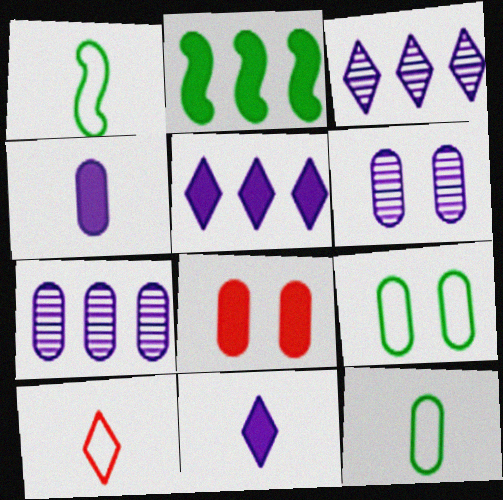[[1, 3, 8], 
[2, 6, 10], 
[2, 8, 11], 
[6, 8, 9], 
[7, 8, 12]]